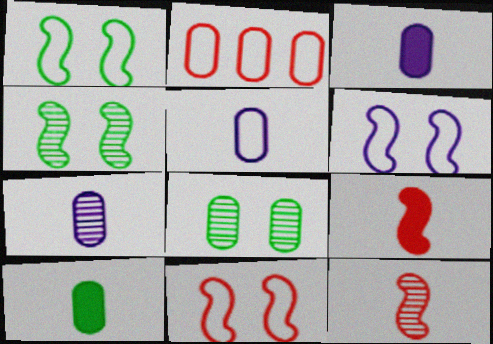[[1, 6, 11], 
[2, 3, 8], 
[3, 5, 7]]